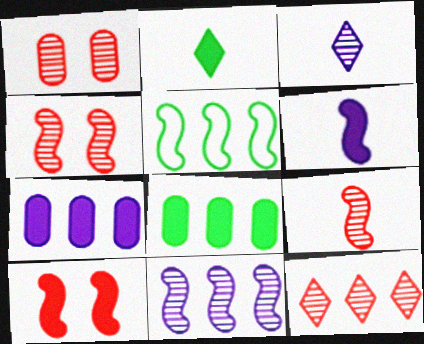[[1, 9, 12], 
[2, 7, 10], 
[4, 5, 6], 
[5, 7, 12]]